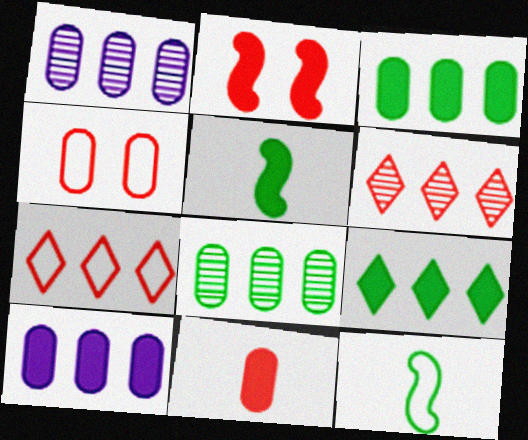[]